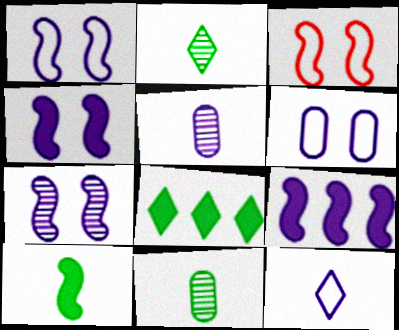[[1, 4, 7], 
[3, 5, 8]]